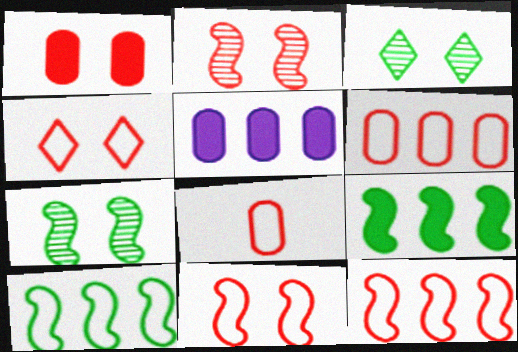[[1, 2, 4], 
[4, 8, 12]]